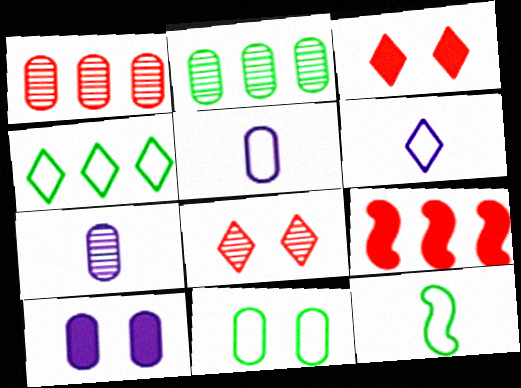[[4, 11, 12]]